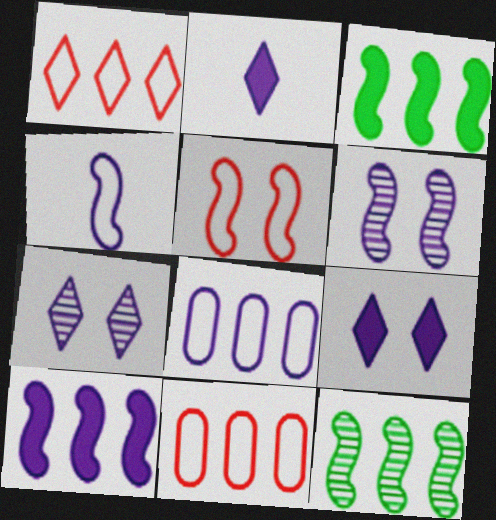[[2, 6, 8], 
[4, 6, 10]]